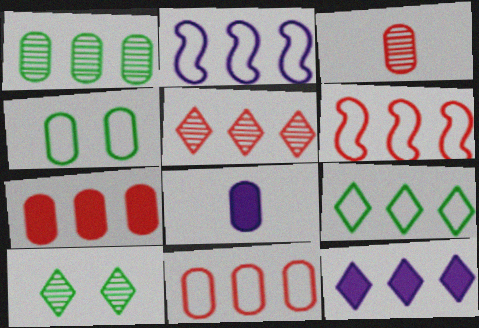[[1, 6, 12], 
[2, 9, 11], 
[5, 6, 7], 
[5, 9, 12], 
[6, 8, 10]]